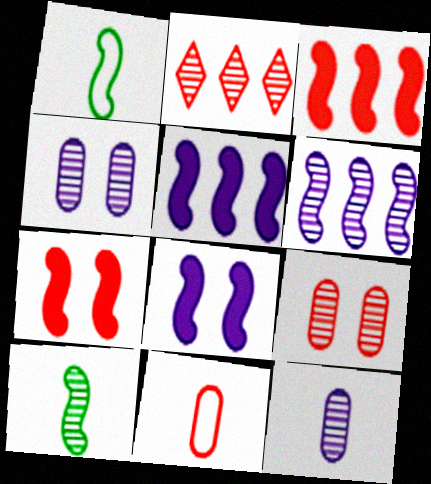[[1, 6, 7], 
[2, 4, 10], 
[2, 7, 11]]